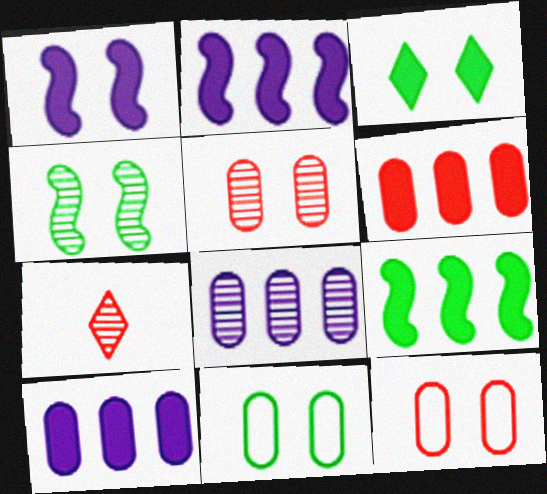[[2, 7, 11], 
[3, 4, 11], 
[4, 7, 8]]